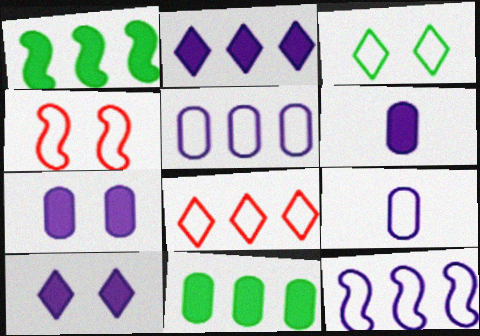[]